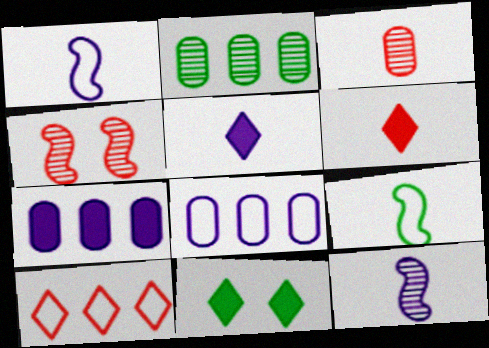[[2, 9, 11], 
[3, 5, 9]]